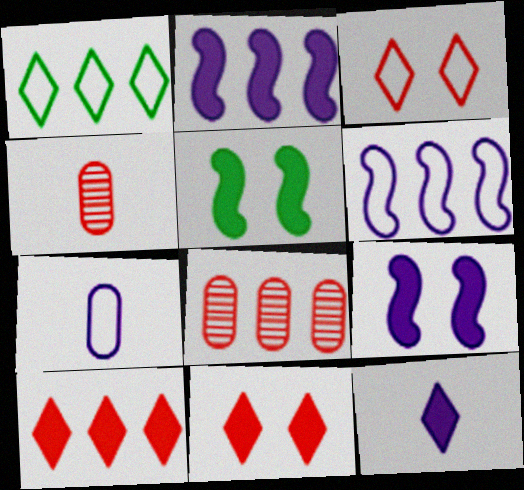[[1, 2, 8], 
[1, 4, 9]]